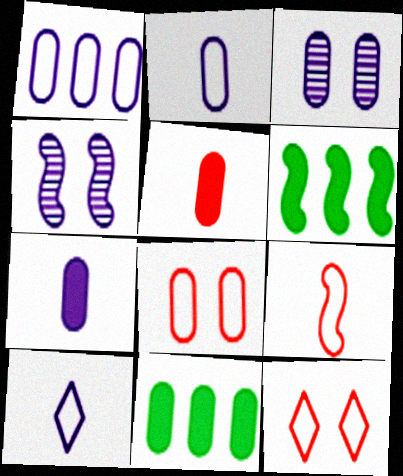[[1, 3, 7], 
[4, 6, 9]]